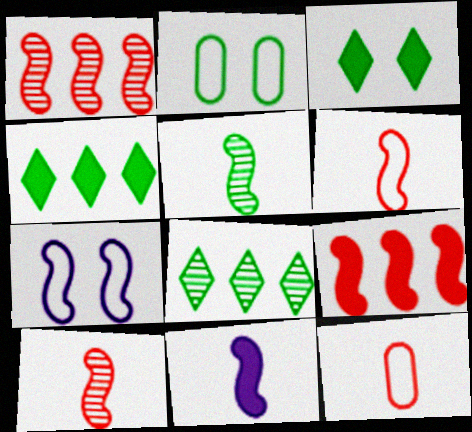[[2, 4, 5], 
[5, 6, 11], 
[5, 7, 9]]